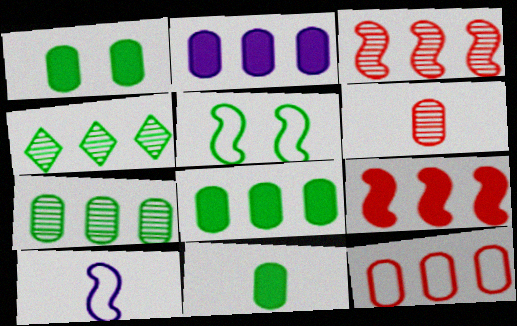[[1, 8, 11], 
[2, 7, 12], 
[4, 5, 11]]